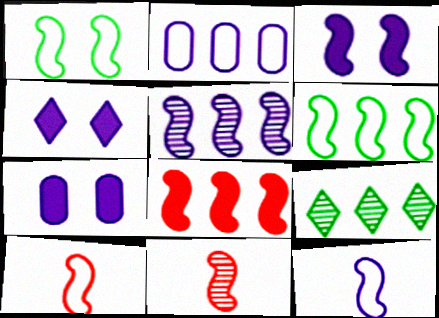[[2, 8, 9], 
[3, 4, 7], 
[3, 5, 12], 
[3, 6, 11], 
[5, 6, 8], 
[7, 9, 10]]